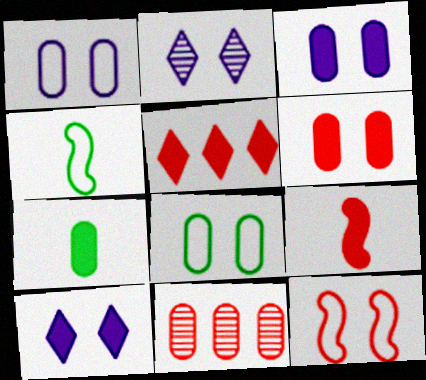[[1, 7, 11], 
[4, 10, 11], 
[5, 6, 9]]